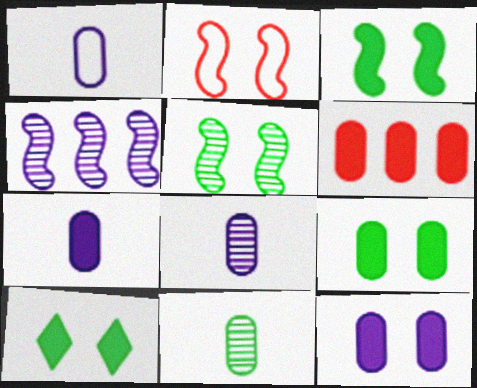[[1, 7, 8], 
[3, 9, 10], 
[6, 7, 9]]